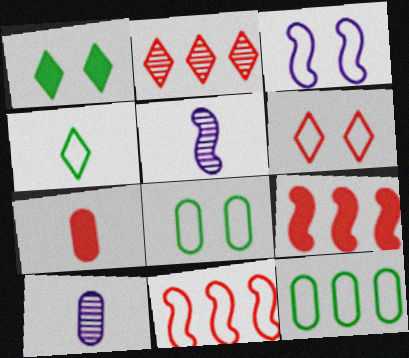[[1, 10, 11], 
[3, 6, 8], 
[4, 5, 7]]